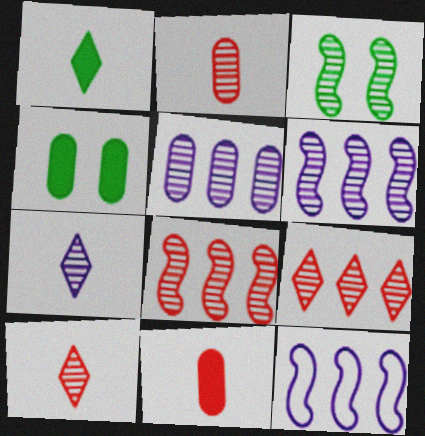[[3, 5, 10], 
[4, 10, 12]]